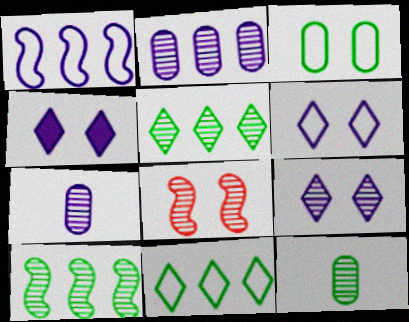[[1, 4, 7], 
[3, 4, 8], 
[4, 6, 9], 
[5, 7, 8]]